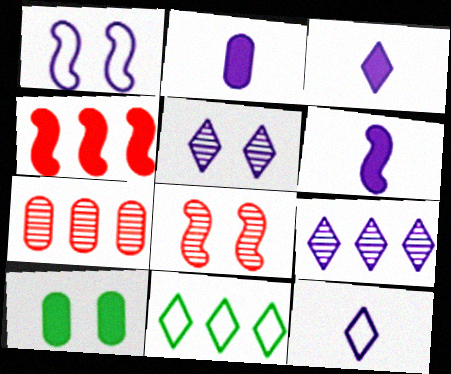[[1, 2, 9], 
[2, 3, 6], 
[2, 8, 11], 
[3, 4, 10]]